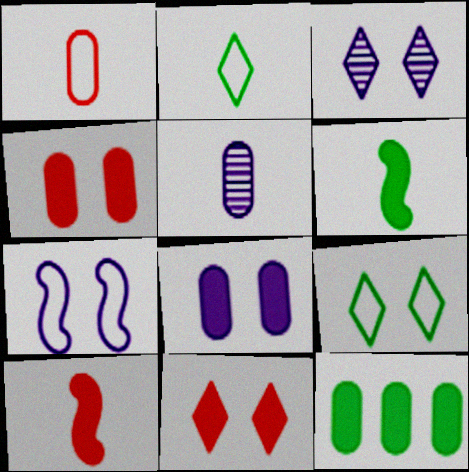[[2, 5, 10], 
[3, 7, 8], 
[3, 9, 11]]